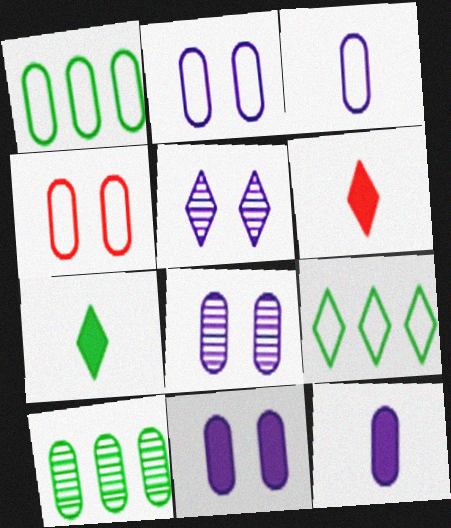[[1, 3, 4], 
[2, 8, 11], 
[4, 10, 12], 
[5, 6, 9]]